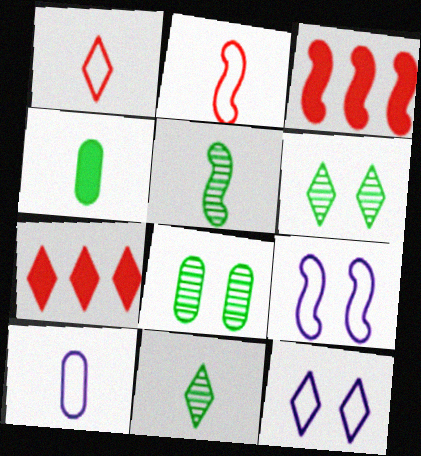[[3, 5, 9], 
[3, 6, 10], 
[7, 11, 12]]